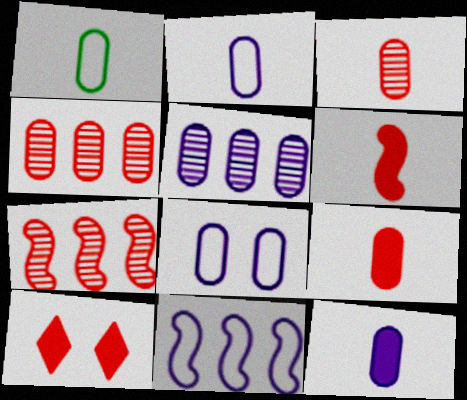[[1, 3, 12], 
[5, 8, 12]]